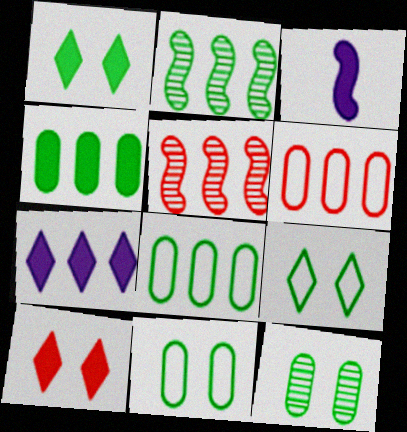[[2, 6, 7], 
[3, 4, 10], 
[5, 7, 8]]